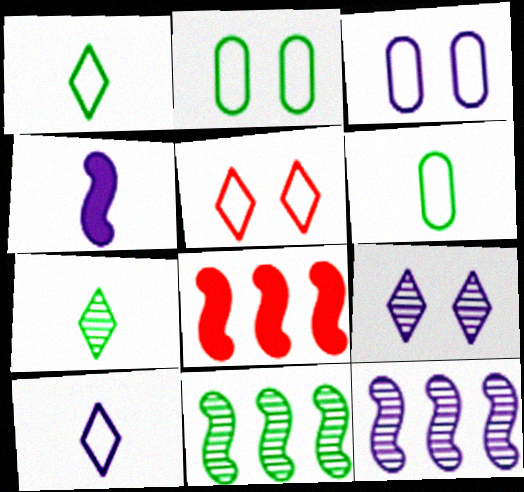[[3, 7, 8], 
[6, 8, 9]]